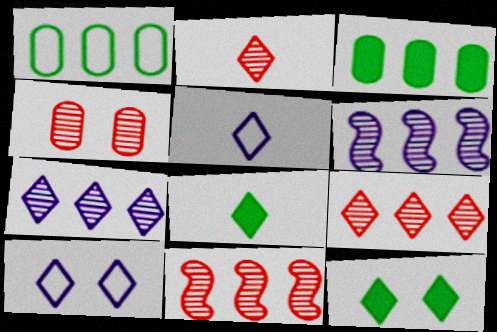[[2, 4, 11], 
[2, 5, 8], 
[5, 9, 12], 
[8, 9, 10]]